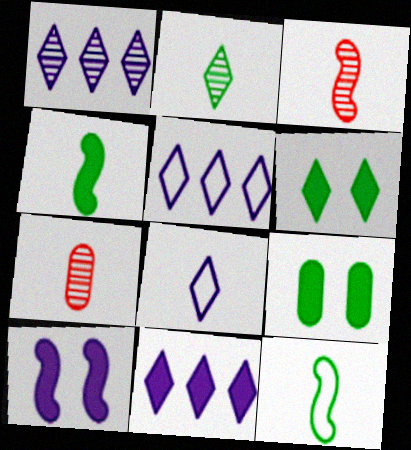[[1, 5, 11], 
[3, 5, 9], 
[4, 7, 8]]